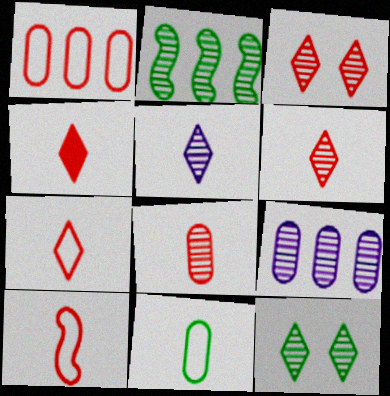[[4, 6, 7], 
[4, 8, 10]]